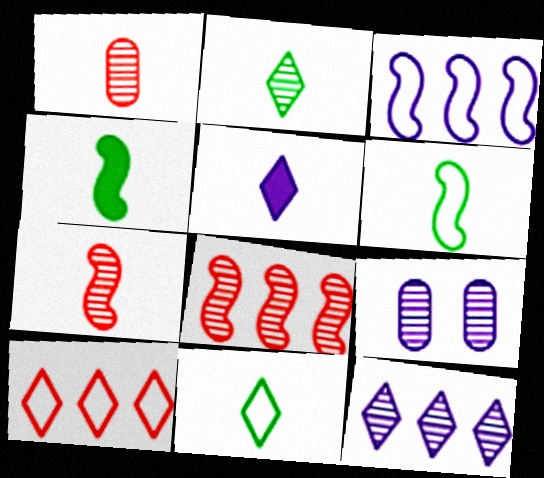[[1, 5, 6], 
[2, 8, 9], 
[3, 5, 9], 
[4, 9, 10]]